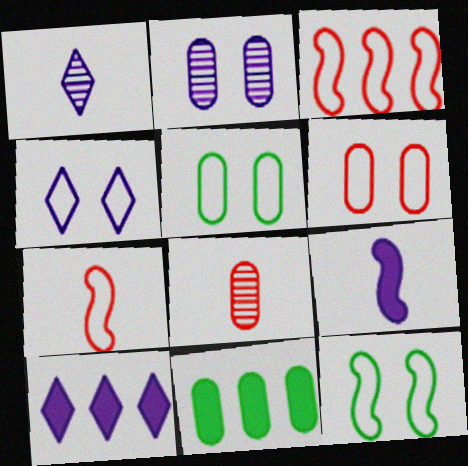[[1, 4, 10], 
[4, 6, 12], 
[8, 10, 12]]